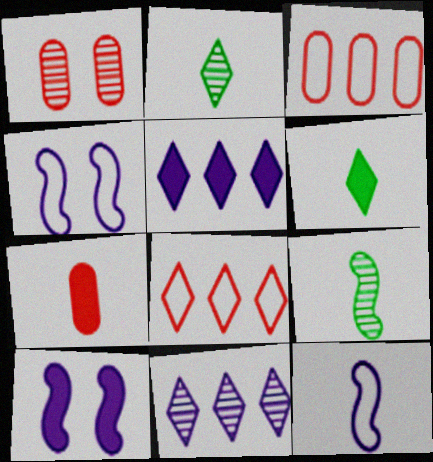[[1, 3, 7], 
[1, 9, 11], 
[2, 3, 10], 
[2, 7, 12]]